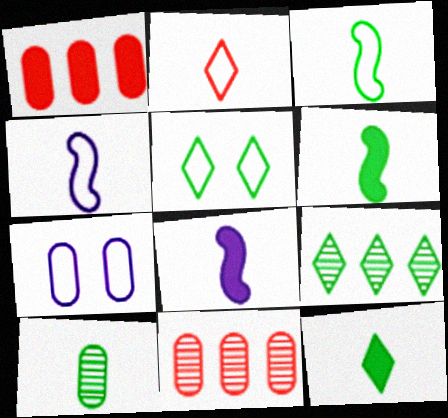[[1, 7, 10], 
[2, 8, 10], 
[3, 10, 12], 
[5, 8, 11], 
[5, 9, 12]]